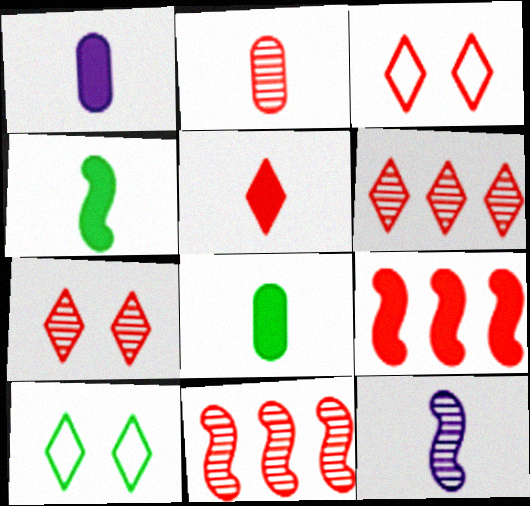[[1, 4, 5], 
[1, 10, 11], 
[2, 3, 9], 
[2, 7, 11], 
[3, 5, 6]]